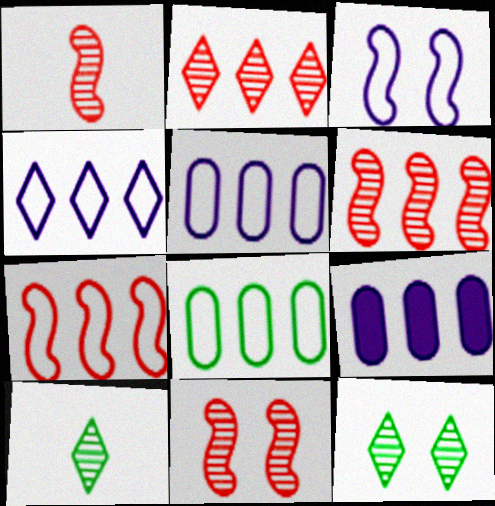[[1, 6, 11], 
[4, 7, 8]]